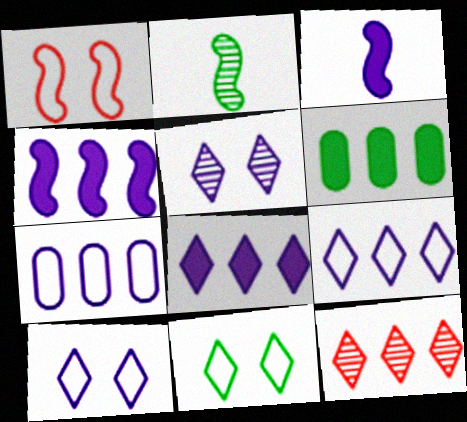[[1, 2, 4], 
[2, 6, 11], 
[3, 5, 7]]